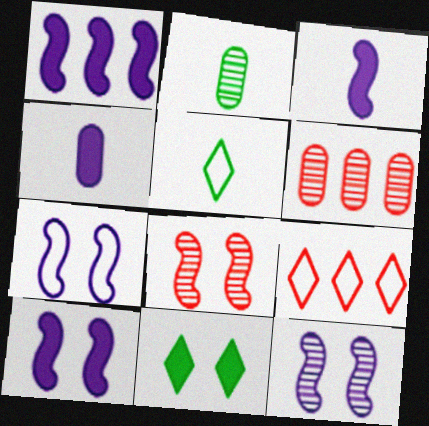[[1, 3, 10], 
[2, 9, 10], 
[5, 6, 10], 
[7, 10, 12]]